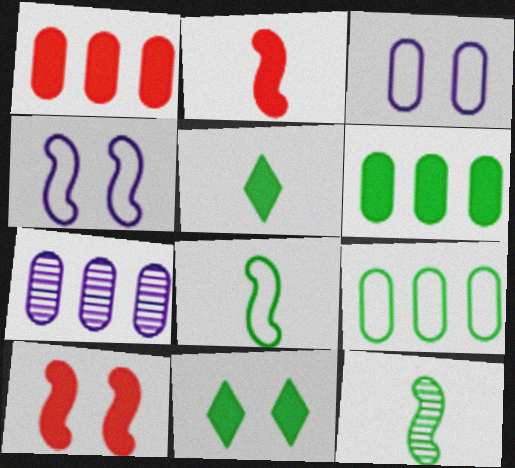[[1, 7, 9], 
[9, 11, 12]]